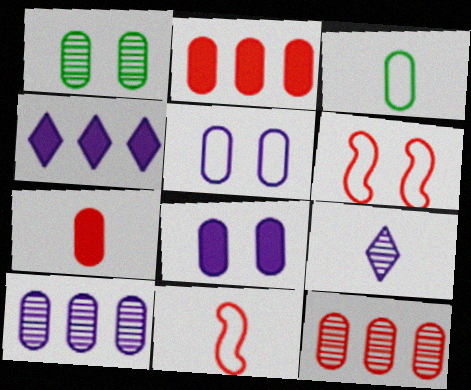[[1, 4, 11], 
[3, 8, 12]]